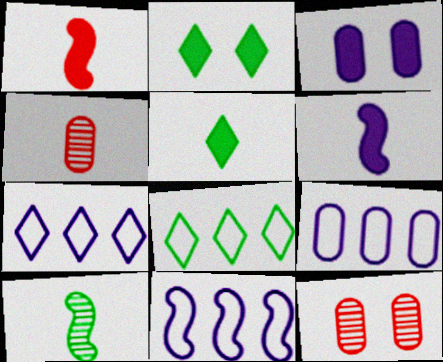[[2, 4, 11], 
[5, 11, 12], 
[6, 8, 12], 
[7, 9, 11]]